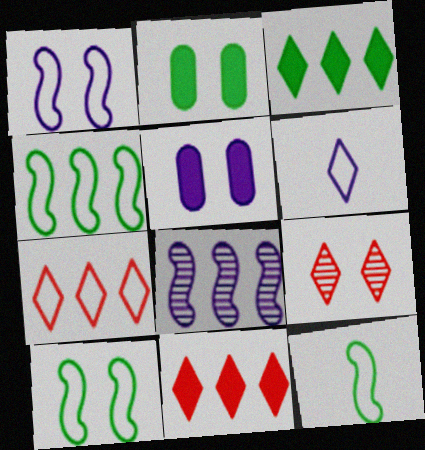[[1, 2, 9], 
[3, 6, 9], 
[4, 10, 12], 
[5, 6, 8], 
[5, 9, 10]]